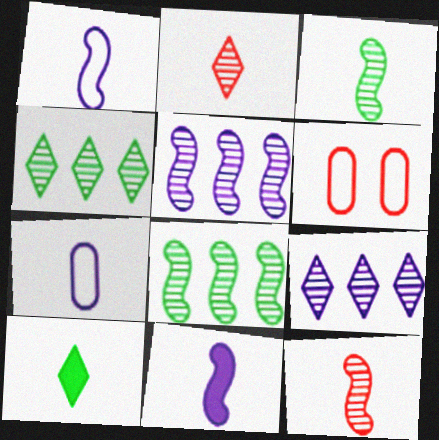[[4, 6, 11], 
[5, 6, 10], 
[7, 10, 12]]